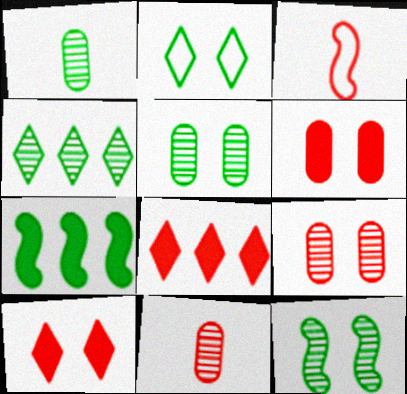[[1, 2, 7], 
[1, 4, 12], 
[3, 8, 9]]